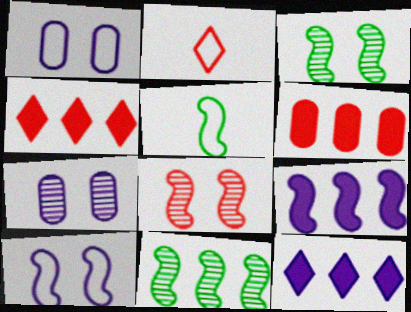[[2, 6, 8], 
[4, 5, 7], 
[5, 8, 9]]